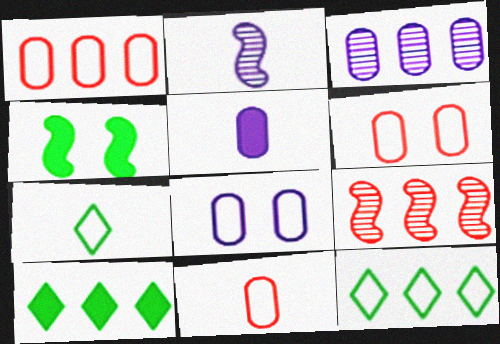[[1, 6, 11], 
[2, 6, 10], 
[3, 5, 8]]